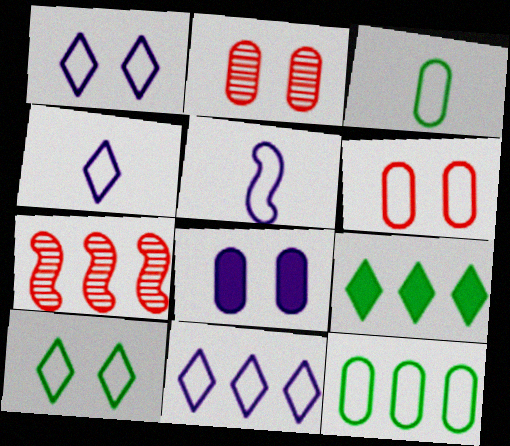[[1, 4, 11], 
[2, 5, 9]]